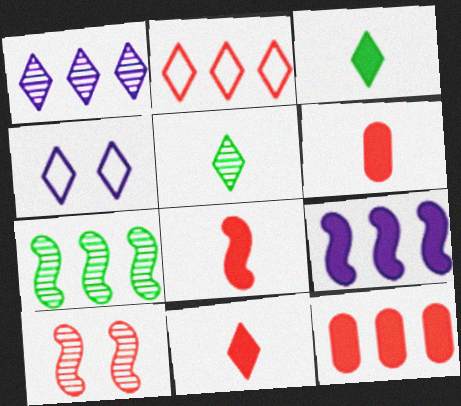[[2, 6, 10], 
[4, 6, 7], 
[6, 8, 11]]